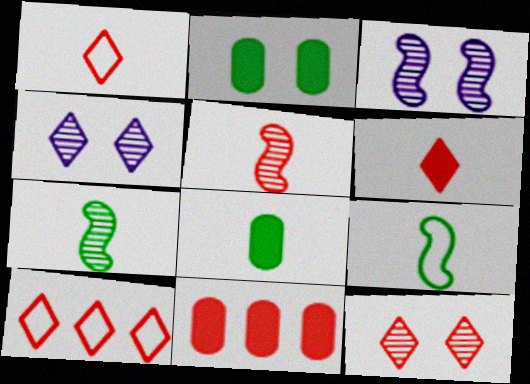[[3, 8, 10], 
[4, 9, 11], 
[6, 10, 12]]